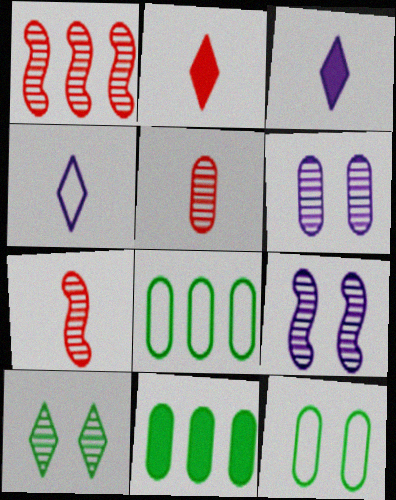[[1, 3, 12], 
[2, 8, 9]]